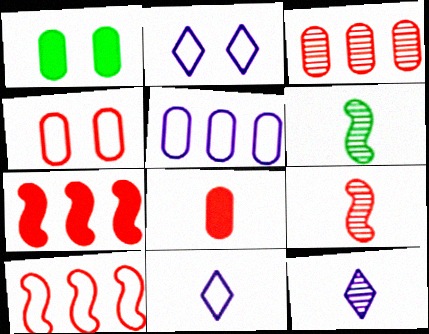[[1, 10, 12], 
[3, 4, 8], 
[6, 8, 11]]